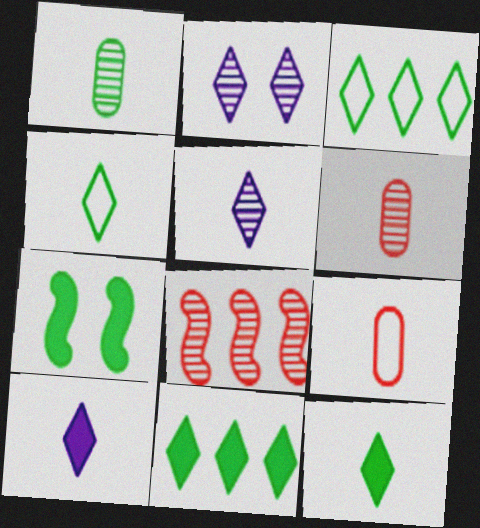[[1, 2, 8], 
[1, 3, 7]]